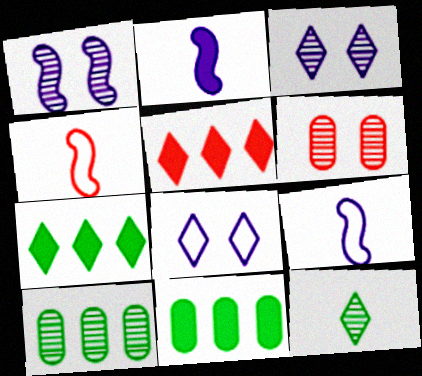[[3, 4, 11], 
[4, 5, 6], 
[5, 8, 12], 
[6, 7, 9]]